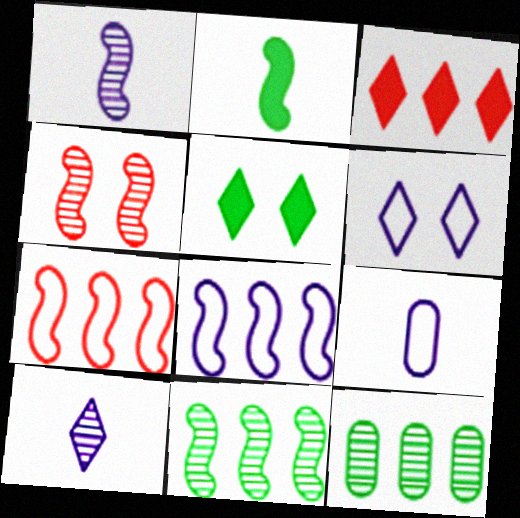[[1, 4, 11], 
[2, 4, 8], 
[3, 8, 12], 
[4, 10, 12], 
[6, 8, 9]]